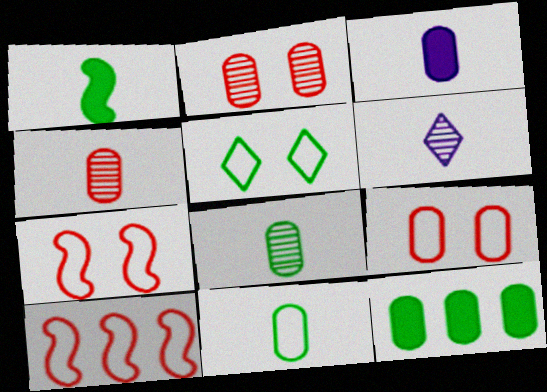[[3, 4, 11], 
[6, 7, 12]]